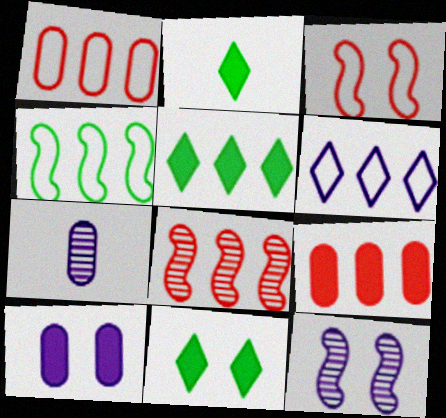[[1, 2, 12], 
[1, 4, 6], 
[2, 5, 11], 
[3, 5, 7]]